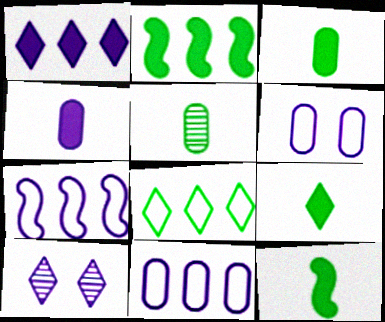[[3, 9, 12], 
[4, 7, 10]]